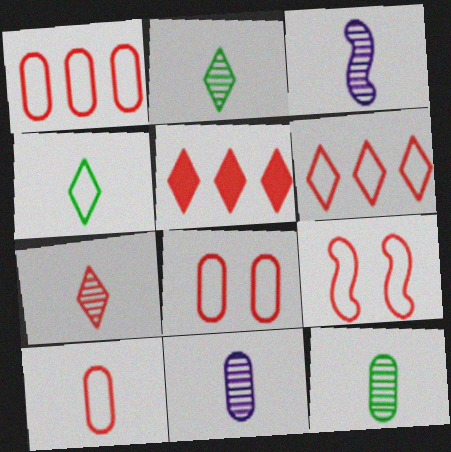[[1, 8, 10], 
[3, 7, 12], 
[6, 9, 10]]